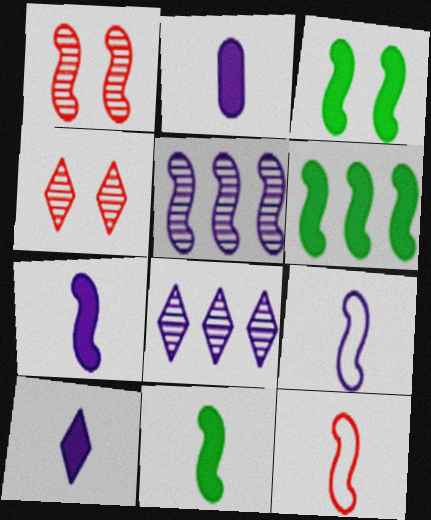[[1, 6, 9], 
[2, 7, 10], 
[3, 5, 12], 
[3, 6, 11]]